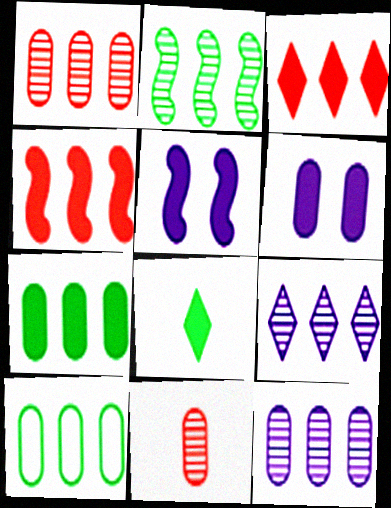[[1, 2, 9], 
[4, 6, 8], 
[4, 9, 10], 
[6, 10, 11]]